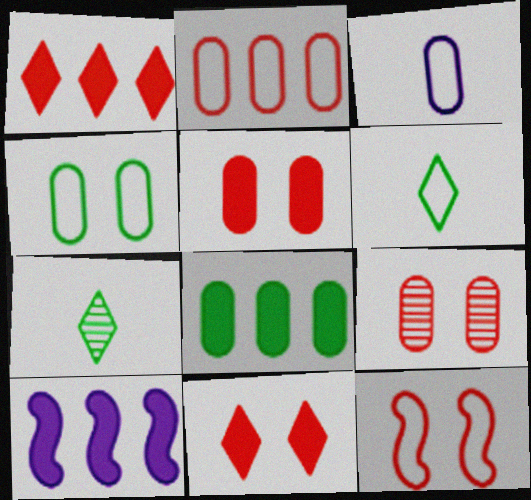[[1, 8, 10], 
[2, 3, 4], 
[3, 8, 9], 
[6, 9, 10], 
[9, 11, 12]]